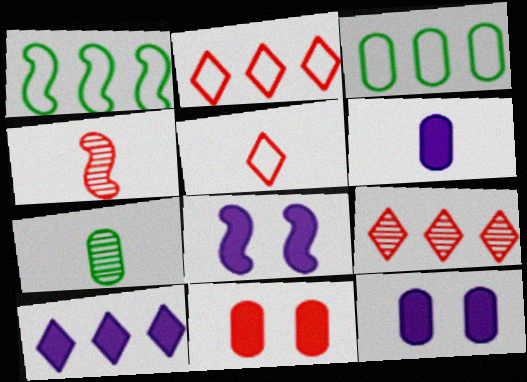[[1, 4, 8], 
[2, 4, 11], 
[2, 7, 8], 
[6, 8, 10]]